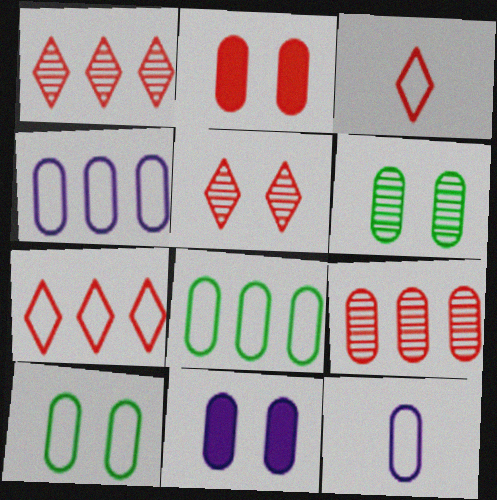[]